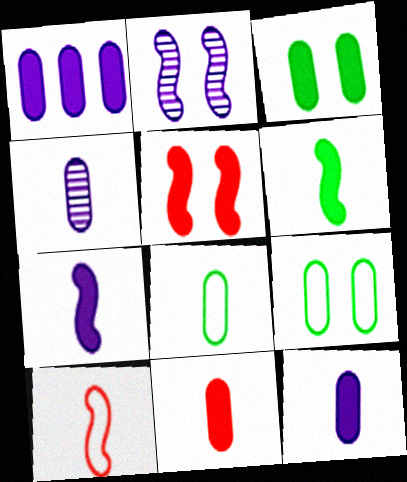[[1, 3, 11], 
[4, 8, 11]]